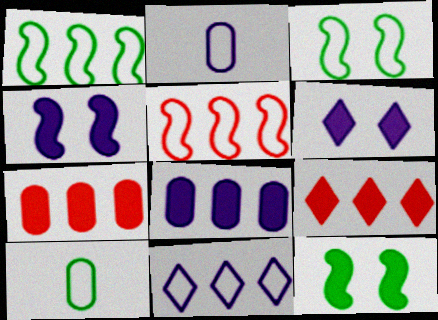[]